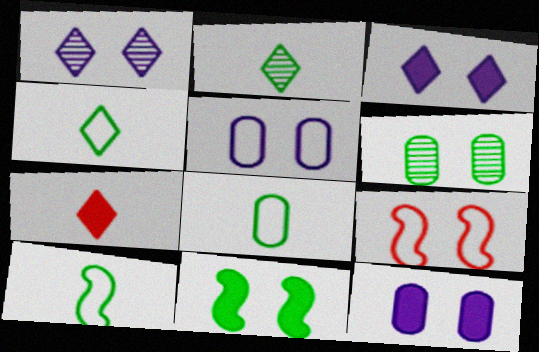[[3, 6, 9], 
[4, 8, 10]]